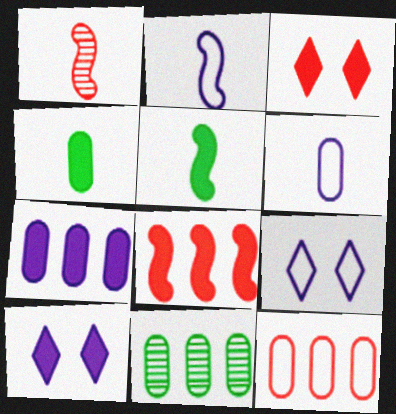[[1, 2, 5], 
[1, 3, 12], 
[2, 3, 11], 
[3, 5, 7], 
[4, 8, 10], 
[7, 11, 12]]